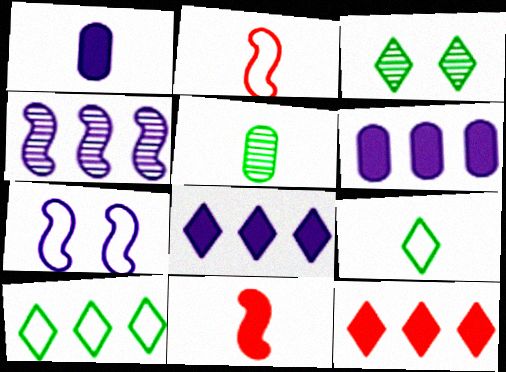[[2, 3, 6], 
[5, 7, 12]]